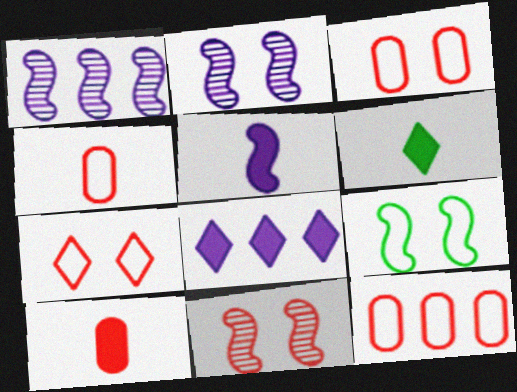[[1, 3, 6], 
[2, 6, 12], 
[3, 4, 12], 
[5, 6, 10]]